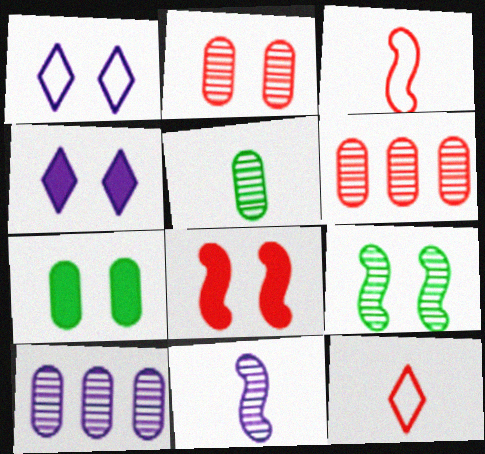[[2, 5, 10], 
[4, 7, 8], 
[6, 8, 12]]